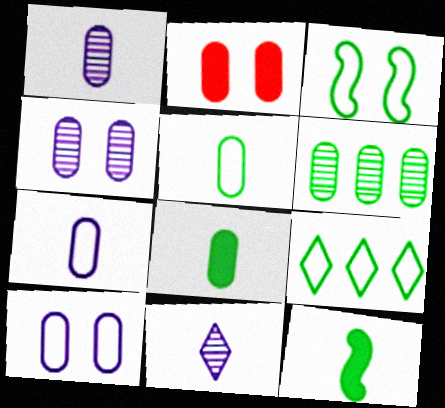[[2, 6, 7], 
[3, 5, 9]]